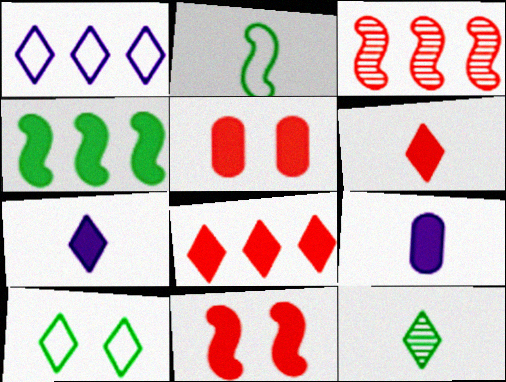[[3, 9, 10], 
[4, 5, 7]]